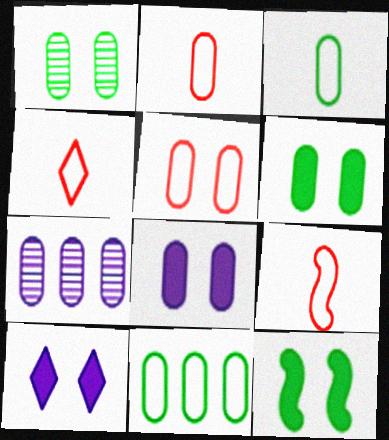[[1, 5, 8], 
[2, 4, 9], 
[2, 6, 7], 
[4, 7, 12]]